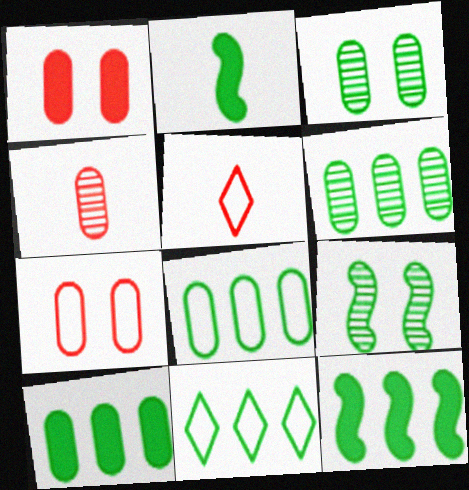[[2, 3, 11], 
[6, 8, 10], 
[6, 11, 12]]